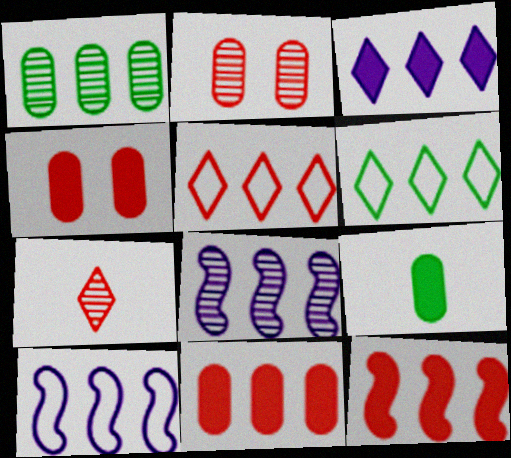[[6, 8, 11]]